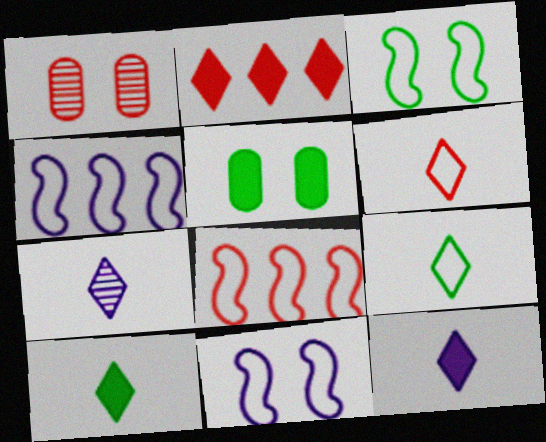[[1, 4, 10], 
[5, 7, 8], 
[6, 7, 10]]